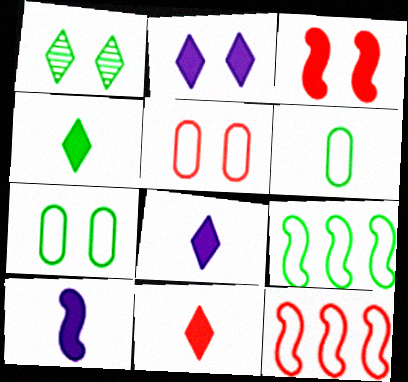[[4, 8, 11]]